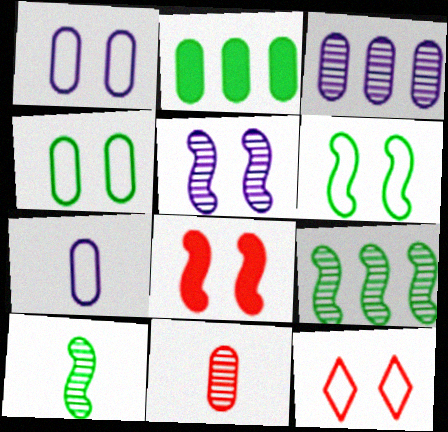[[1, 2, 11], 
[1, 6, 12], 
[5, 6, 8]]